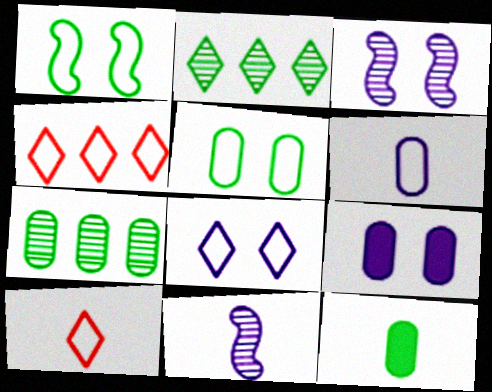[[1, 2, 12], 
[1, 4, 6], 
[3, 4, 12], 
[3, 8, 9], 
[5, 7, 12], 
[10, 11, 12]]